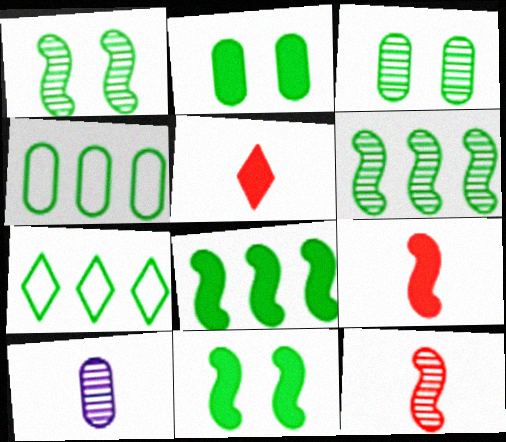[]